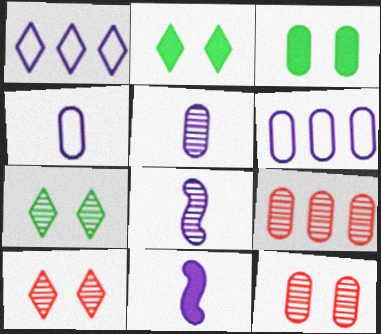[[3, 4, 9], 
[7, 8, 9]]